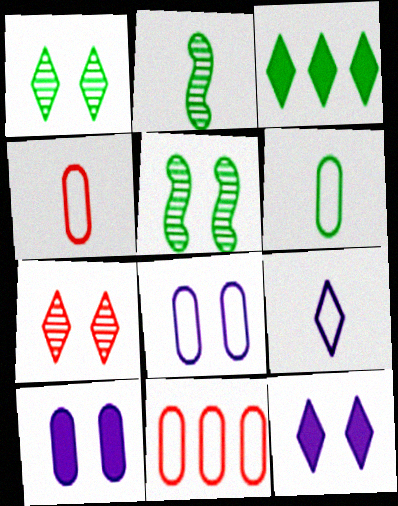[[2, 11, 12], 
[3, 5, 6], 
[3, 7, 9], 
[6, 8, 11]]